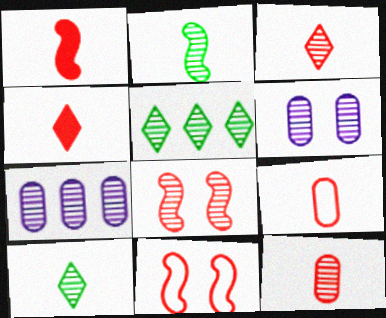[[1, 3, 9], 
[7, 8, 10]]